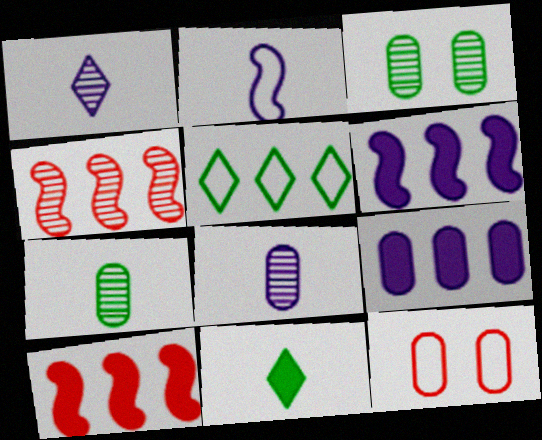[[1, 3, 4], 
[2, 5, 12], 
[4, 5, 9], 
[7, 9, 12]]